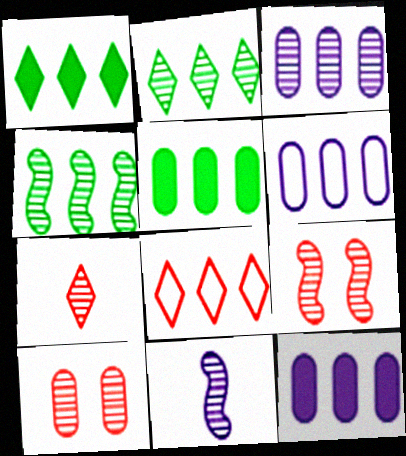[[2, 10, 11], 
[3, 6, 12], 
[4, 8, 12], 
[4, 9, 11]]